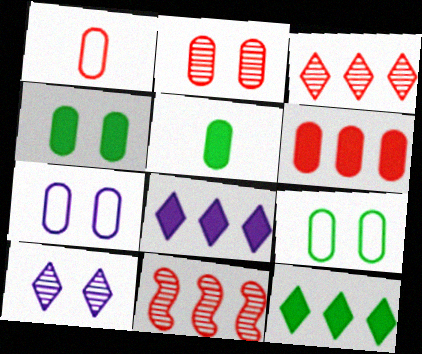[[1, 2, 6], 
[2, 4, 7]]